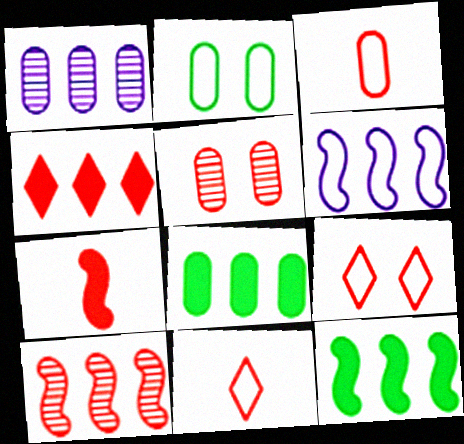[[2, 6, 11], 
[6, 10, 12]]